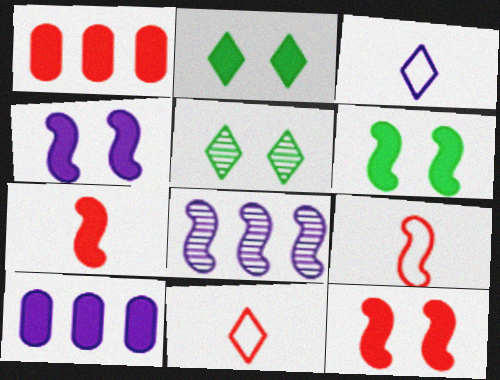[[2, 7, 10], 
[4, 6, 12], 
[5, 9, 10], 
[6, 8, 9]]